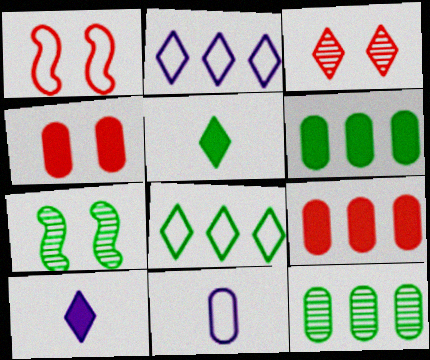[[1, 3, 4], 
[1, 8, 11], 
[1, 10, 12], 
[2, 3, 5], 
[3, 8, 10], 
[4, 11, 12]]